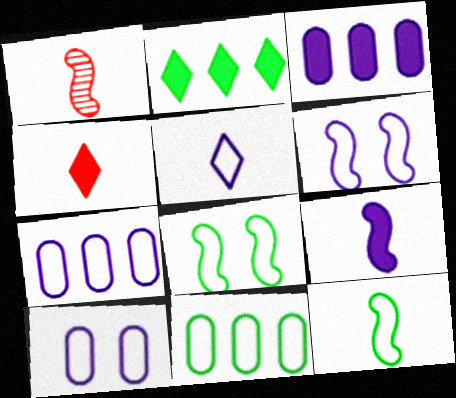[[1, 2, 10], 
[1, 9, 12], 
[5, 6, 7]]